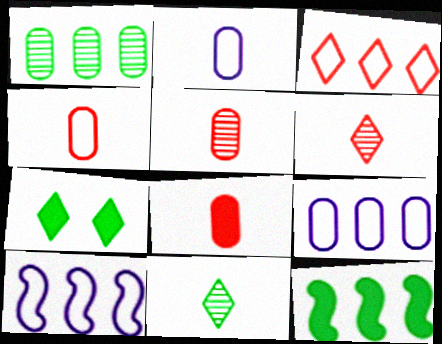[[4, 5, 8], 
[5, 7, 10]]